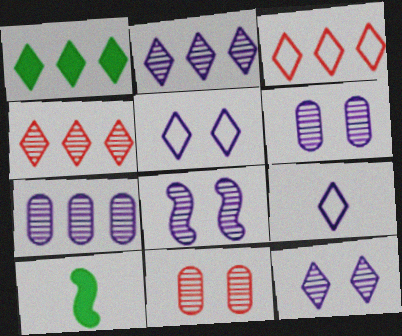[[1, 2, 3], 
[3, 6, 10], 
[6, 8, 12]]